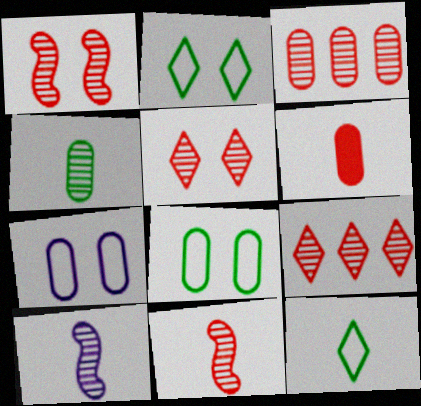[[3, 5, 11], 
[6, 10, 12]]